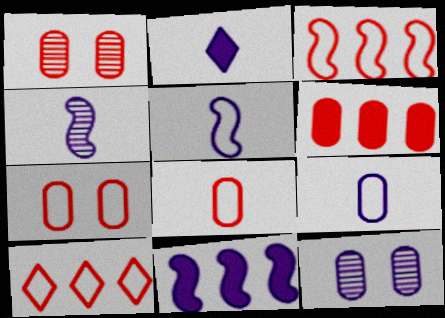[[1, 6, 8], 
[2, 4, 9]]